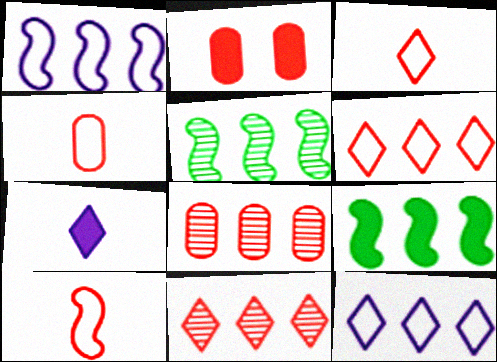[[2, 4, 8], 
[2, 7, 9], 
[2, 10, 11], 
[3, 4, 10], 
[8, 9, 12]]